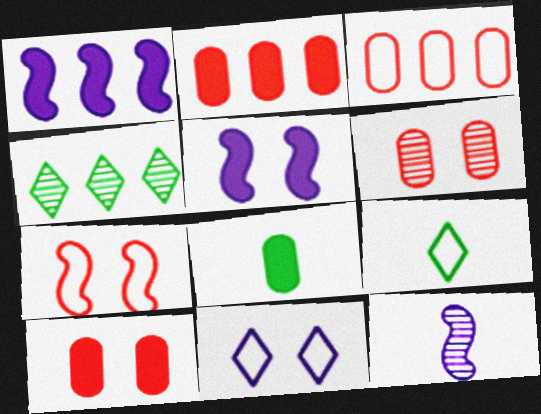[[1, 3, 4], 
[1, 6, 9], 
[4, 6, 12]]